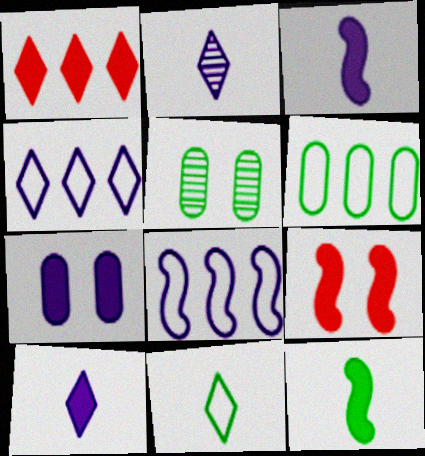[[1, 7, 12], 
[2, 6, 9], 
[2, 7, 8]]